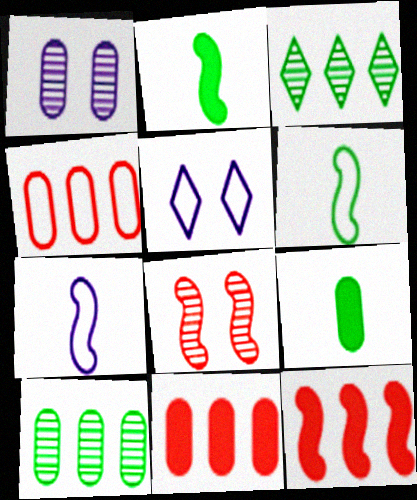[[1, 4, 9], 
[4, 5, 6]]